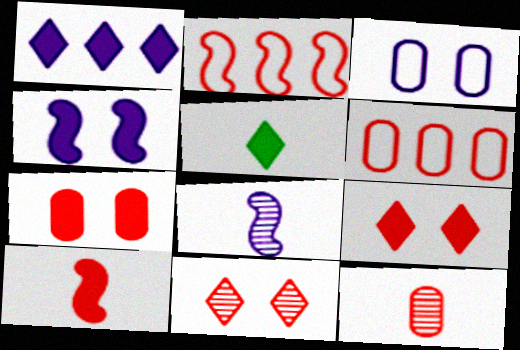[[1, 3, 8], 
[1, 5, 9], 
[2, 9, 12], 
[6, 7, 12], 
[6, 10, 11]]